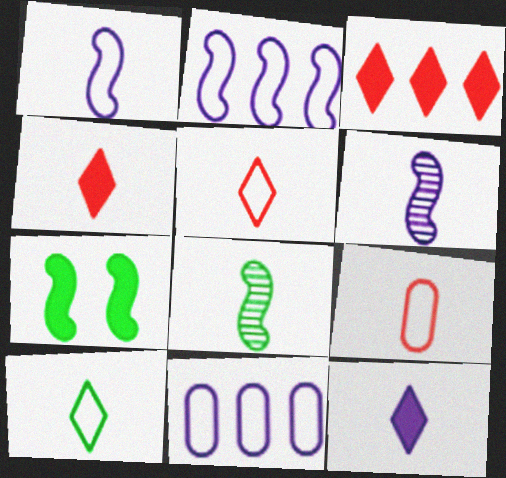[[1, 9, 10], 
[8, 9, 12]]